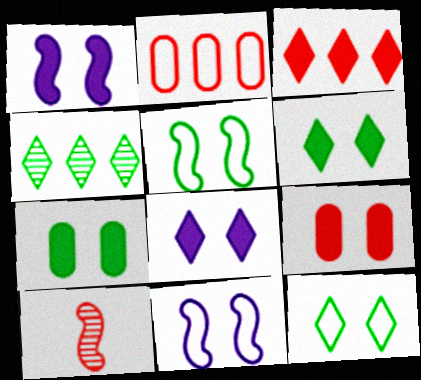[[1, 6, 9]]